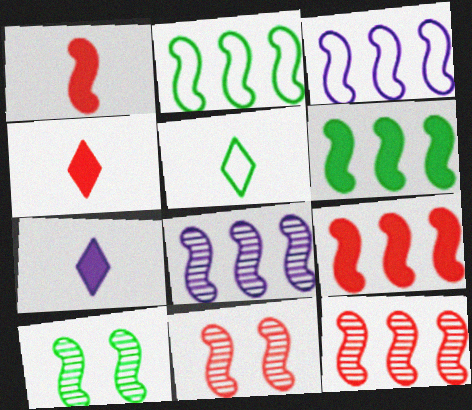[[1, 3, 10], 
[2, 8, 9], 
[3, 6, 12]]